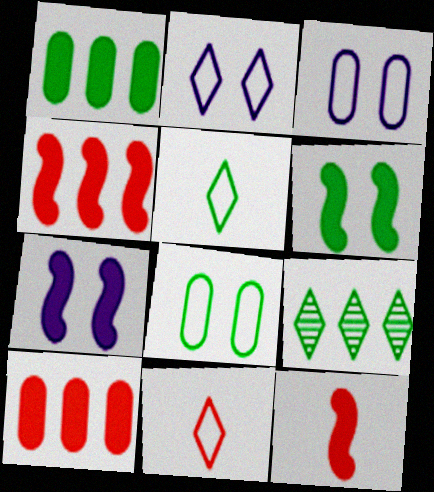[[3, 9, 12]]